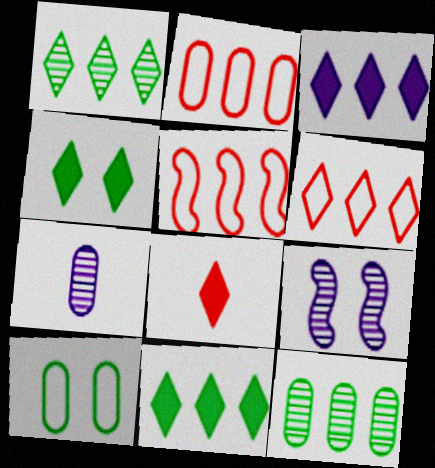[[1, 3, 6], 
[2, 5, 6], 
[3, 4, 8], 
[3, 5, 12], 
[4, 5, 7]]